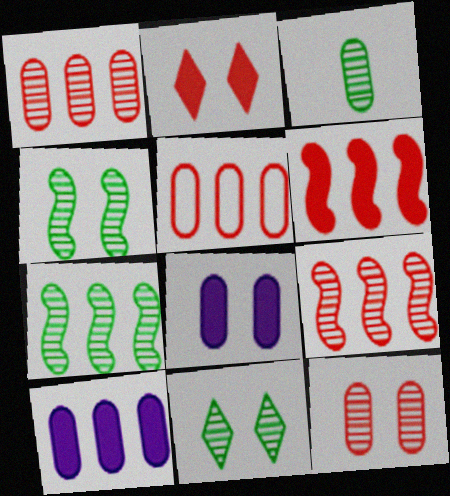[[3, 5, 8], 
[3, 7, 11]]